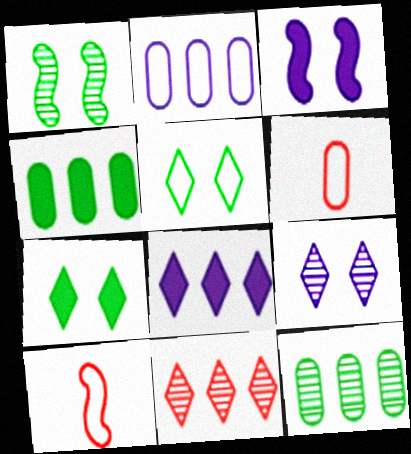[[1, 6, 8], 
[2, 5, 10], 
[4, 9, 10]]